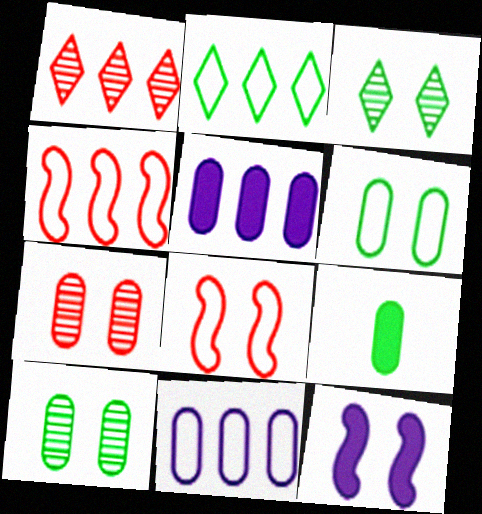[[2, 4, 11], 
[7, 9, 11]]